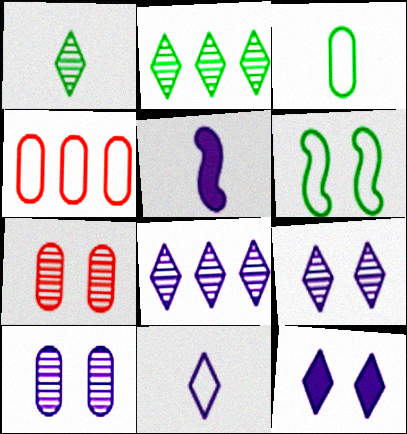[[4, 6, 11], 
[6, 7, 12], 
[8, 11, 12]]